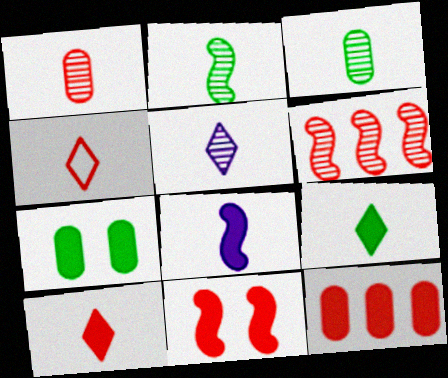[[1, 2, 5], 
[3, 4, 8], 
[4, 5, 9], 
[10, 11, 12]]